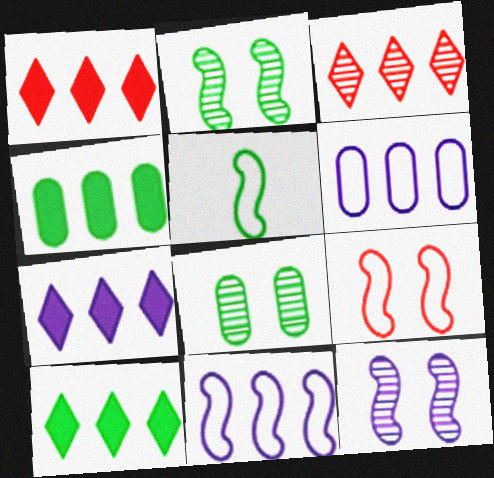[[1, 7, 10], 
[3, 4, 11], 
[5, 8, 10], 
[5, 9, 11]]